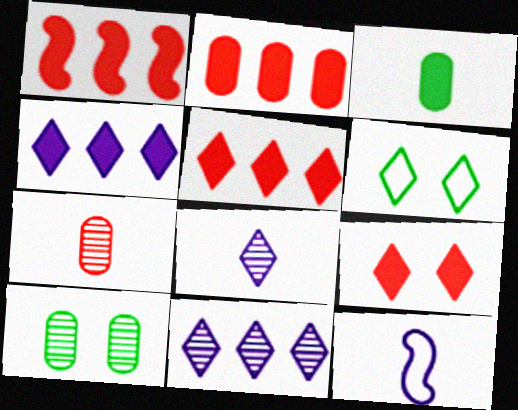[[1, 2, 5], 
[5, 6, 8], 
[5, 10, 12]]